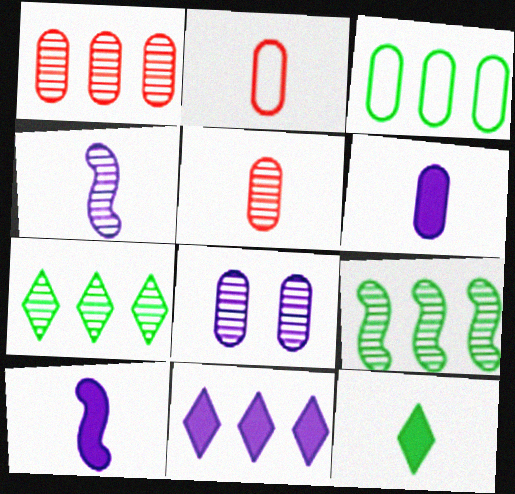[[2, 4, 12]]